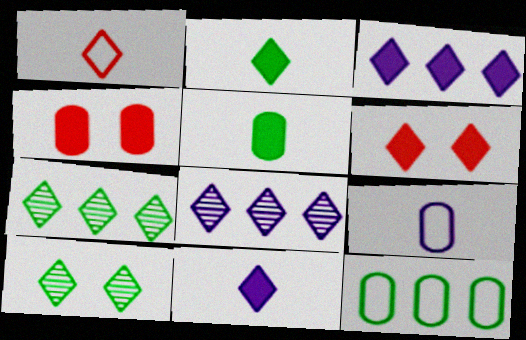[[1, 3, 10], 
[2, 3, 6]]